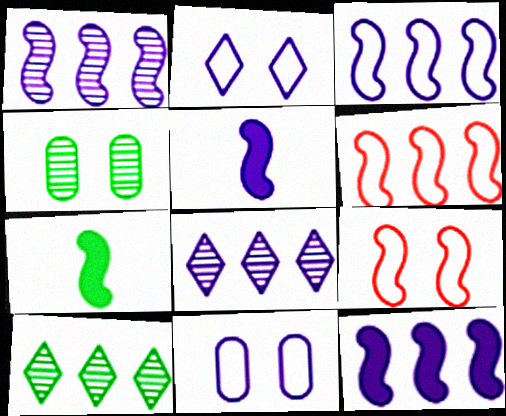[[1, 3, 12], 
[1, 7, 9], 
[5, 8, 11]]